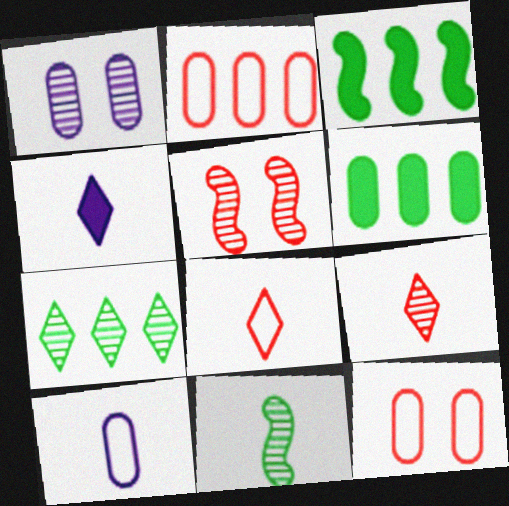[[1, 3, 8]]